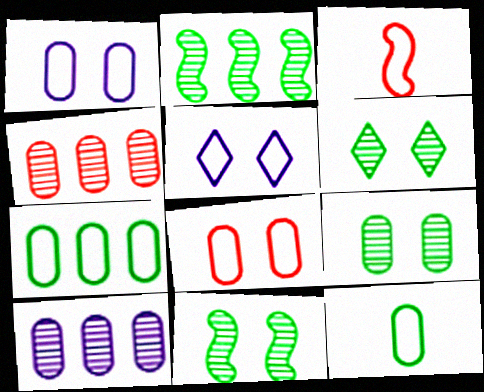[[3, 5, 7], 
[6, 9, 11]]